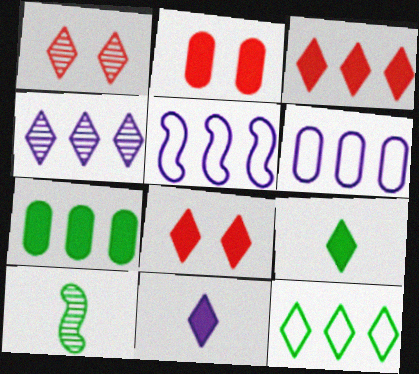[[1, 11, 12], 
[3, 4, 12], 
[6, 8, 10]]